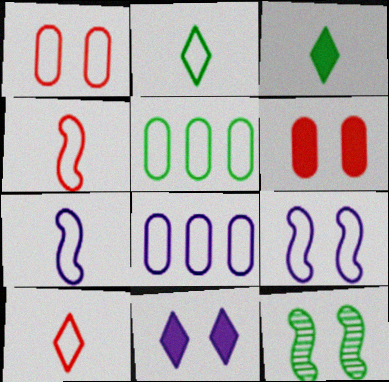[[1, 11, 12], 
[3, 5, 12], 
[5, 9, 10]]